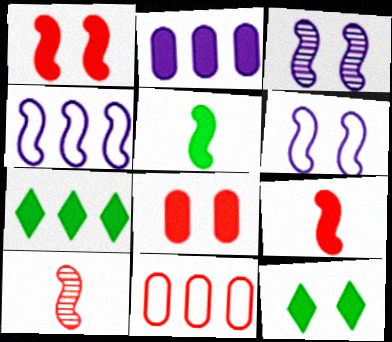[[2, 9, 12]]